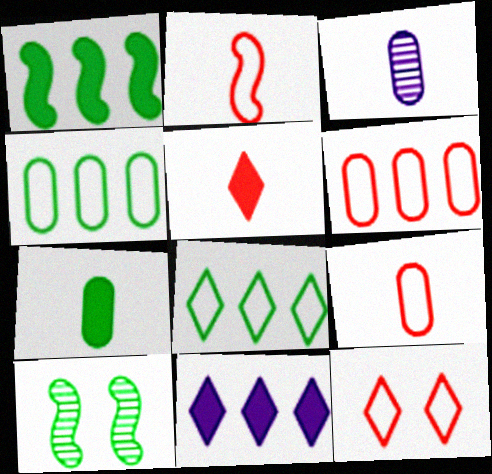[[1, 3, 12], 
[2, 6, 12], 
[3, 7, 9], 
[7, 8, 10], 
[9, 10, 11]]